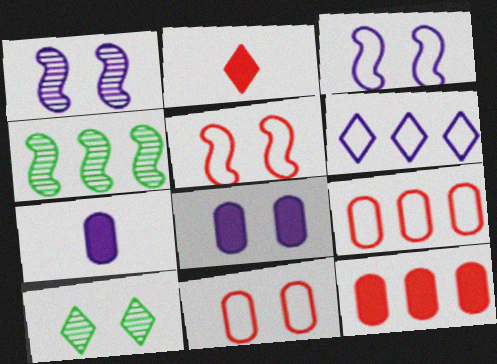[[1, 6, 7], 
[2, 6, 10], 
[4, 6, 12], 
[5, 8, 10]]